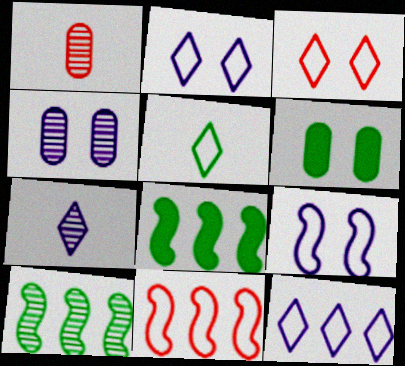[[1, 2, 8], 
[3, 5, 12], 
[5, 6, 10], 
[6, 7, 11]]